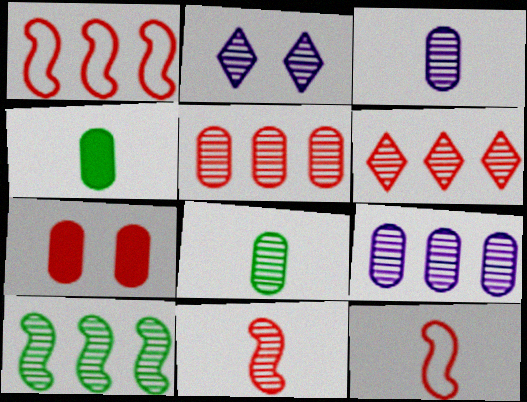[[1, 2, 4], 
[6, 7, 12], 
[6, 9, 10]]